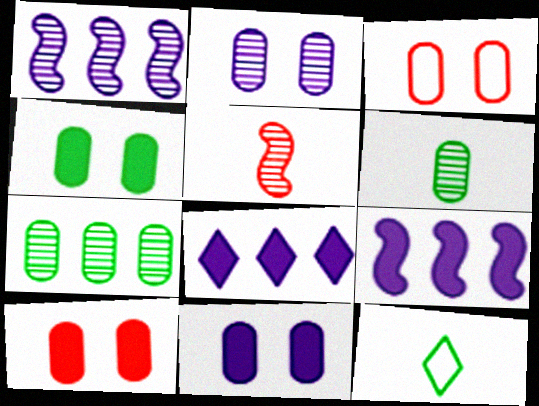[[1, 10, 12], 
[2, 3, 4], 
[4, 10, 11]]